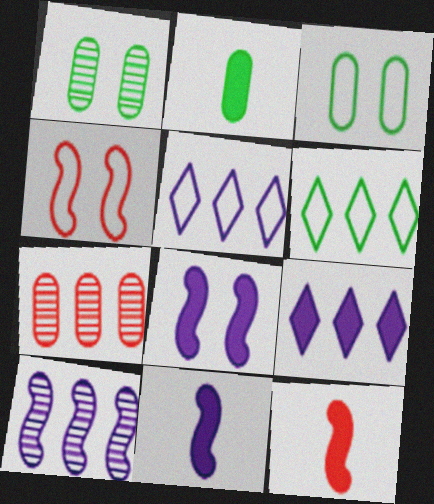[[1, 5, 12]]